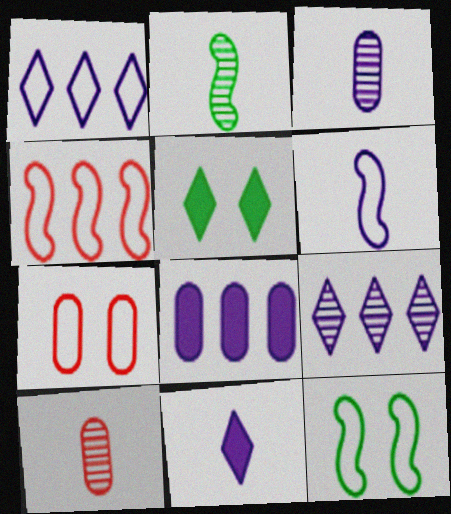[[3, 4, 5], 
[3, 6, 11], 
[4, 6, 12]]